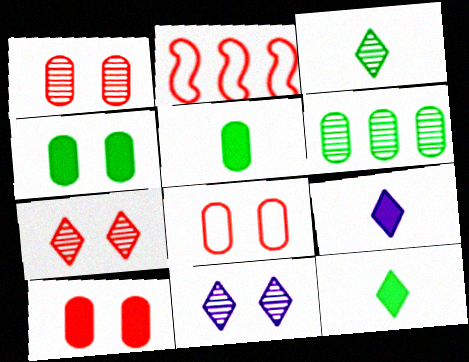[[1, 8, 10], 
[2, 5, 11]]